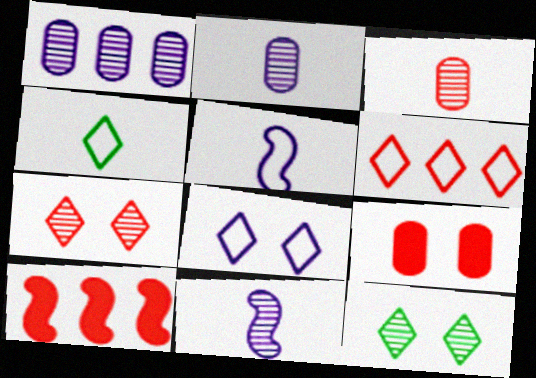[[4, 6, 8]]